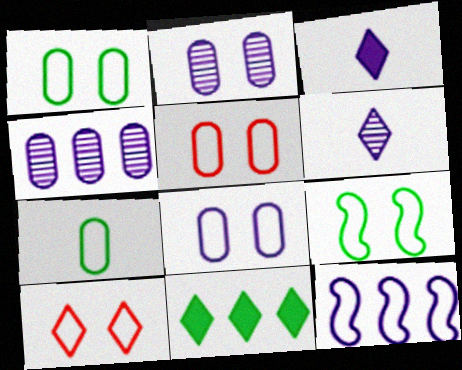[[1, 5, 8], 
[2, 3, 12], 
[6, 10, 11], 
[7, 10, 12], 
[8, 9, 10]]